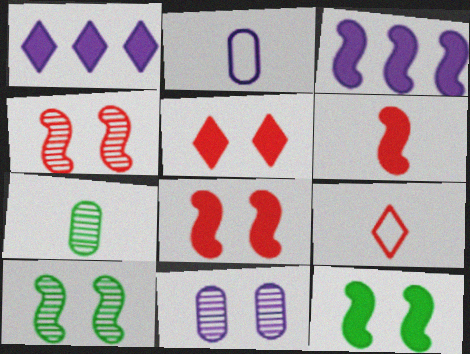[[3, 6, 12]]